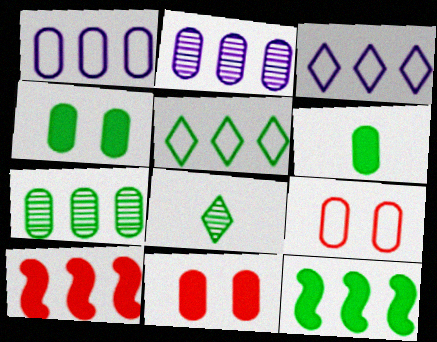[[2, 5, 10], 
[2, 6, 9], 
[3, 7, 10], 
[5, 7, 12]]